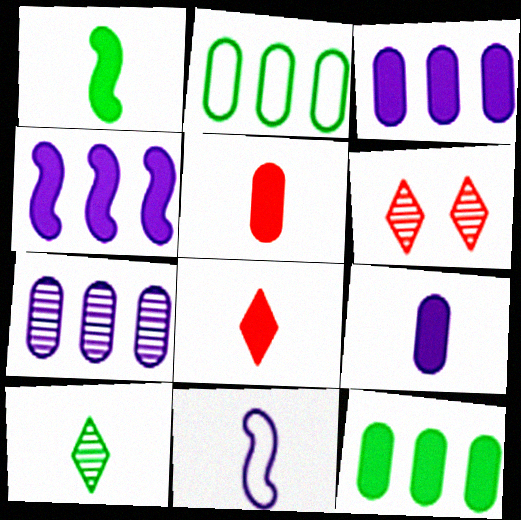[[1, 8, 9], 
[5, 10, 11], 
[6, 11, 12]]